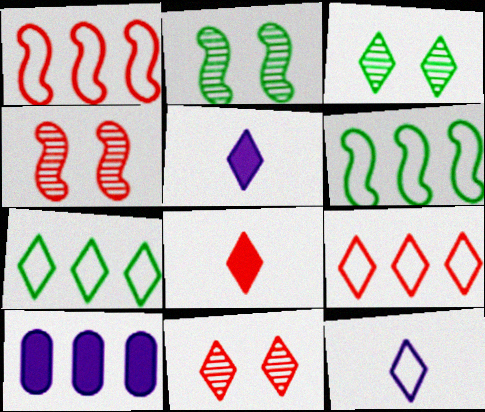[[3, 5, 9], 
[5, 7, 11], 
[8, 9, 11]]